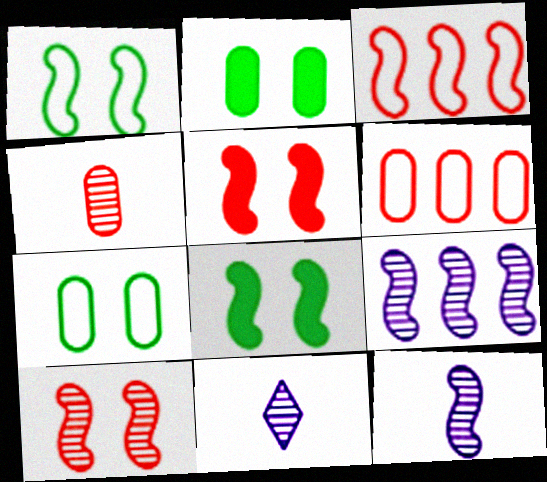[[2, 3, 11], 
[3, 8, 12], 
[6, 8, 11]]